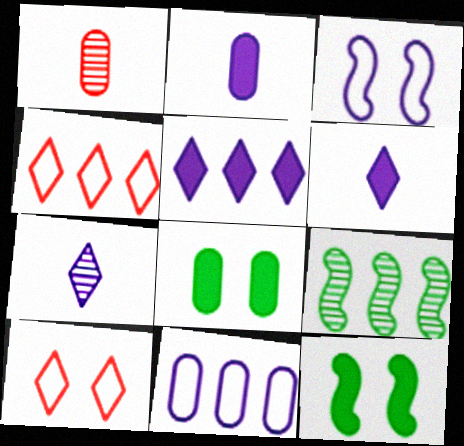[[1, 8, 11], 
[2, 9, 10]]